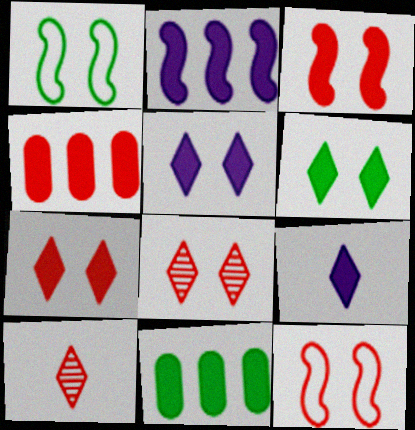[[3, 9, 11], 
[4, 10, 12], 
[5, 6, 7]]